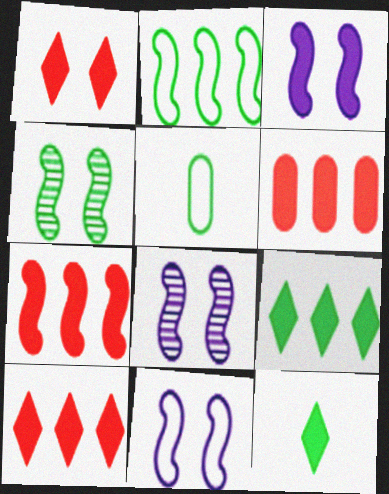[[3, 6, 12], 
[3, 8, 11], 
[4, 5, 9], 
[5, 8, 10], 
[6, 7, 10]]